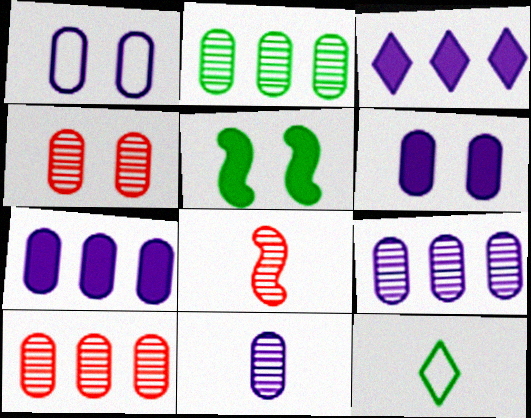[[1, 7, 11], 
[2, 4, 11], 
[2, 5, 12], 
[2, 9, 10]]